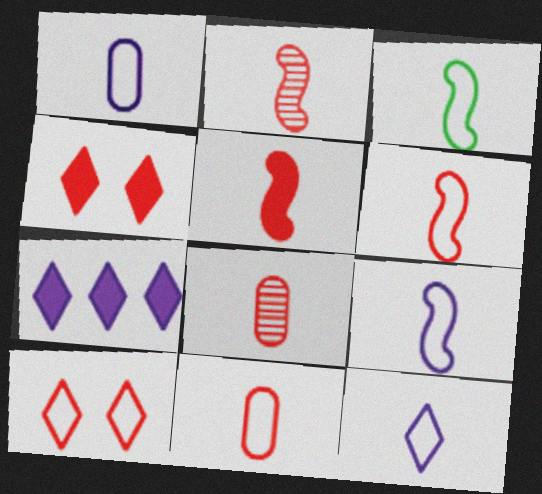[[1, 9, 12], 
[2, 5, 6], 
[3, 6, 9], 
[3, 11, 12]]